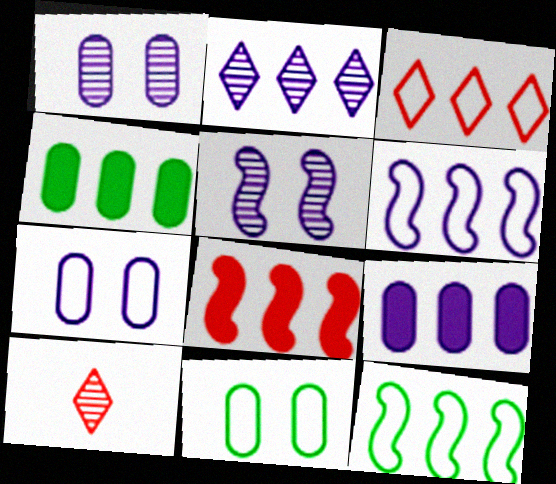[[2, 6, 9]]